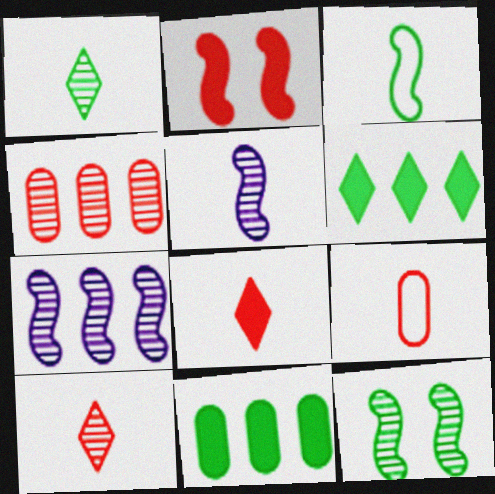[[2, 3, 7]]